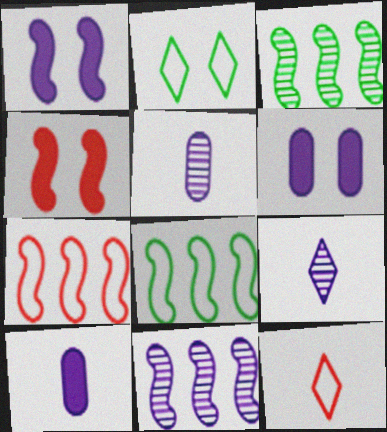[[3, 6, 12]]